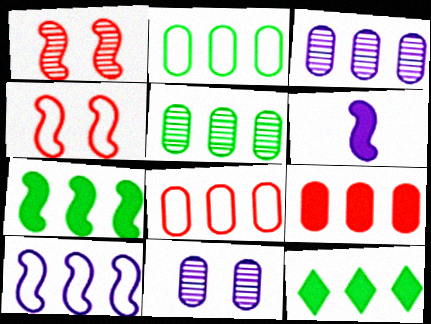[[2, 3, 9]]